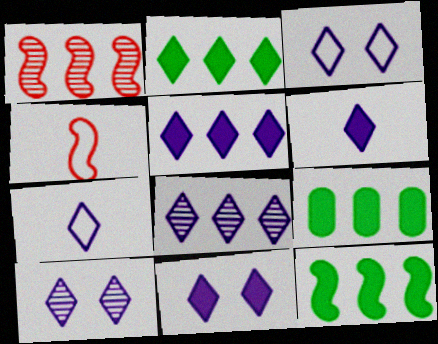[[2, 9, 12], 
[3, 6, 8], 
[3, 10, 11], 
[4, 9, 10], 
[5, 6, 11], 
[5, 7, 10], 
[7, 8, 11]]